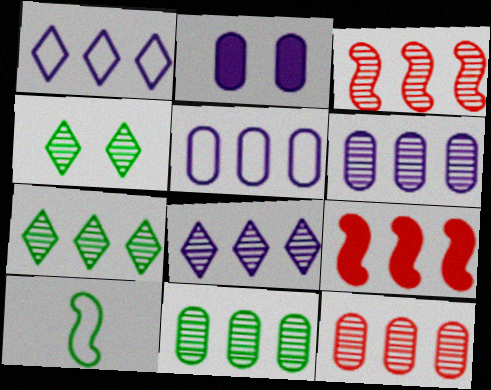[[1, 9, 11], 
[3, 6, 7], 
[3, 8, 11], 
[5, 7, 9], 
[6, 11, 12]]